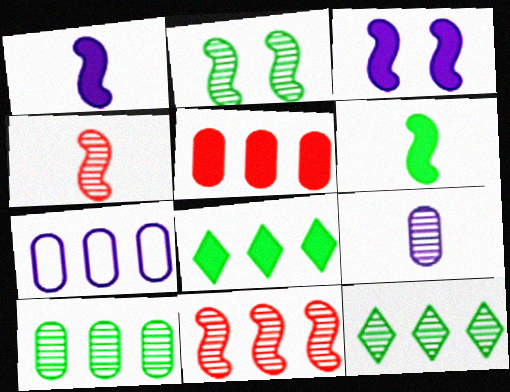[[5, 7, 10], 
[7, 8, 11]]